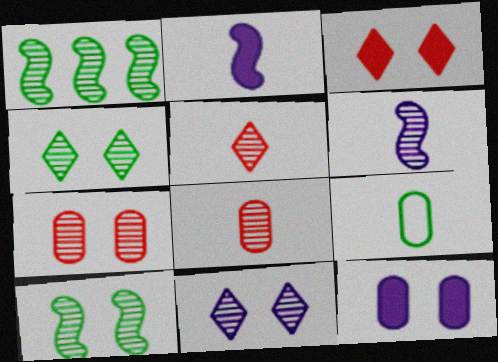[[1, 8, 11], 
[2, 5, 9], 
[7, 10, 11]]